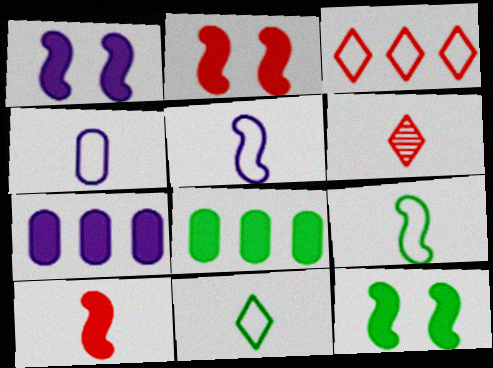[[1, 2, 12]]